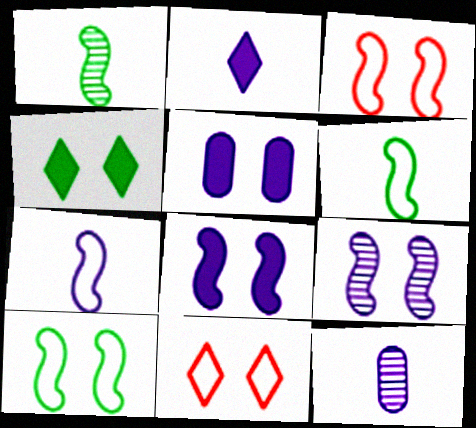[[2, 7, 12]]